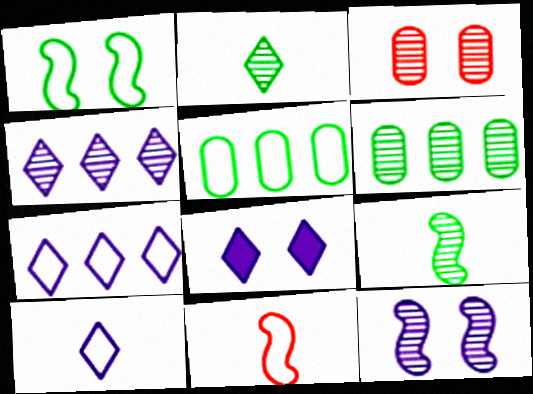[[1, 3, 8], 
[3, 4, 9], 
[4, 8, 10], 
[6, 8, 11]]